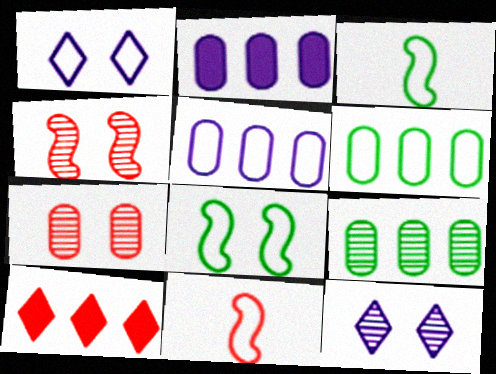[[1, 6, 11], 
[7, 10, 11]]